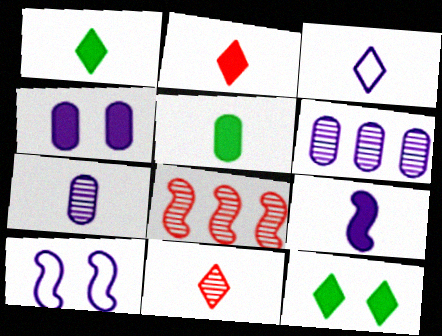[[1, 3, 11], 
[2, 5, 9], 
[3, 7, 9]]